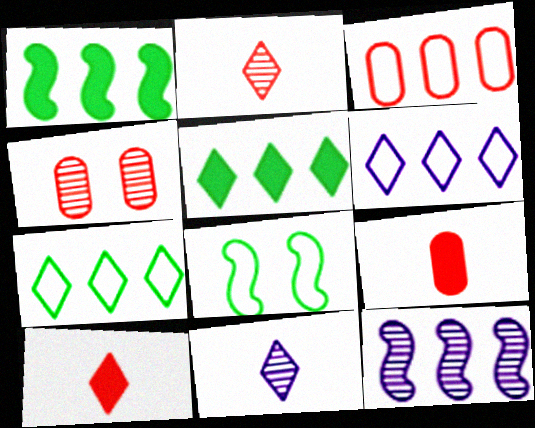[[3, 4, 9], 
[3, 5, 12]]